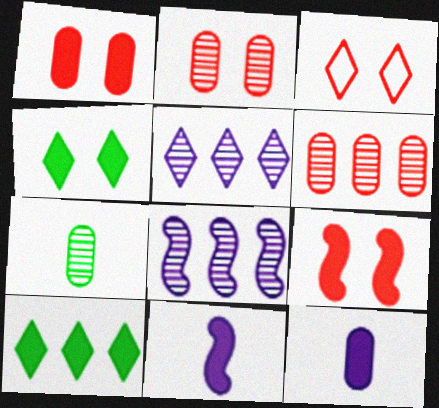[[1, 10, 11], 
[2, 3, 9], 
[9, 10, 12]]